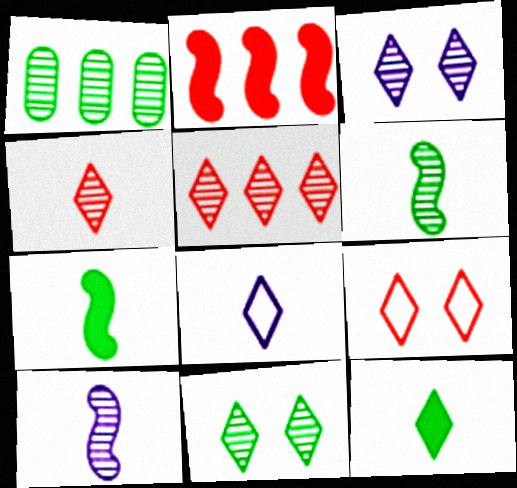[[1, 6, 11], 
[4, 8, 12]]